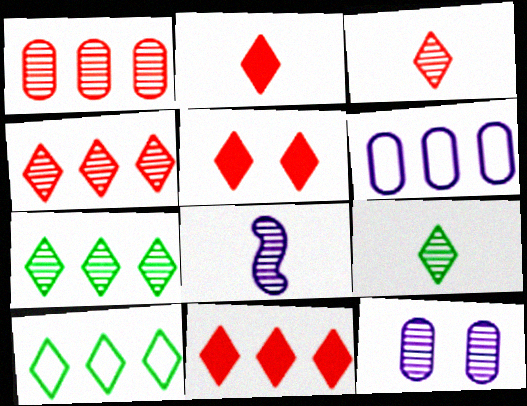[[2, 5, 11]]